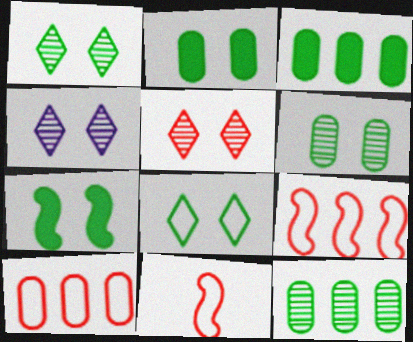[[1, 4, 5], 
[3, 4, 11], 
[6, 7, 8]]